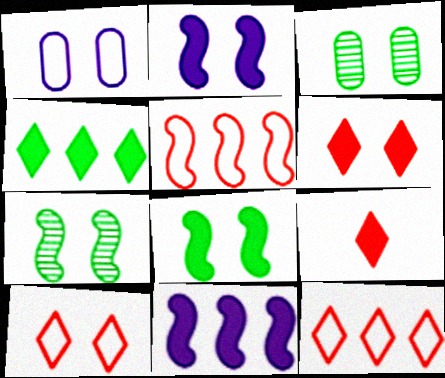[[1, 6, 7], 
[2, 3, 10]]